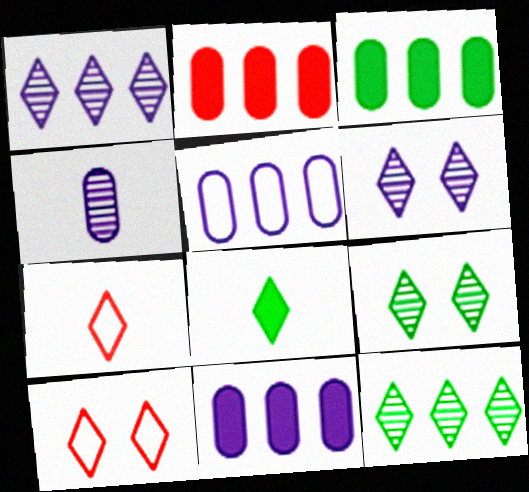[[1, 8, 10], 
[2, 3, 11]]